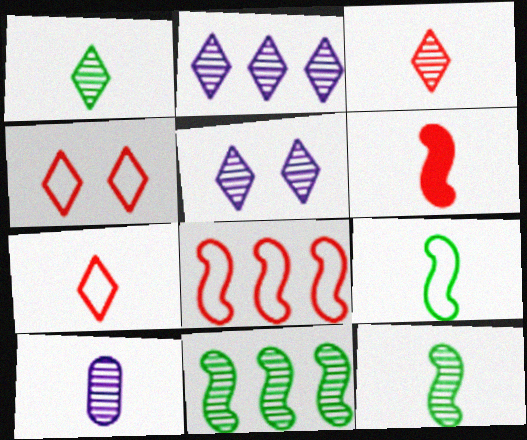[[3, 10, 12]]